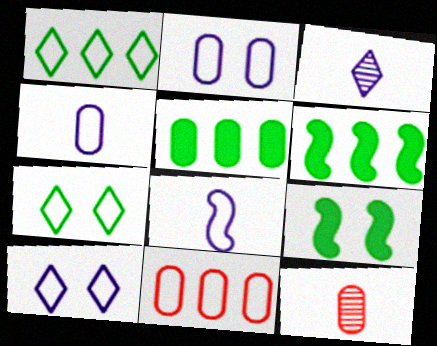[[2, 5, 12], 
[3, 9, 11], 
[6, 10, 12], 
[7, 8, 11]]